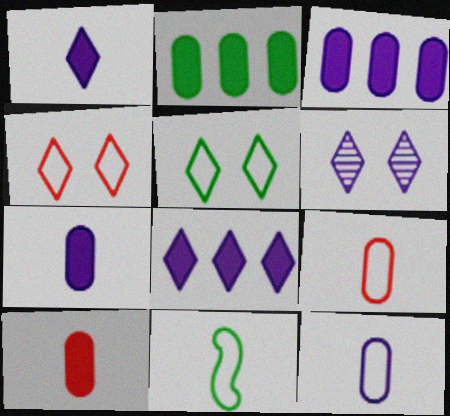[]